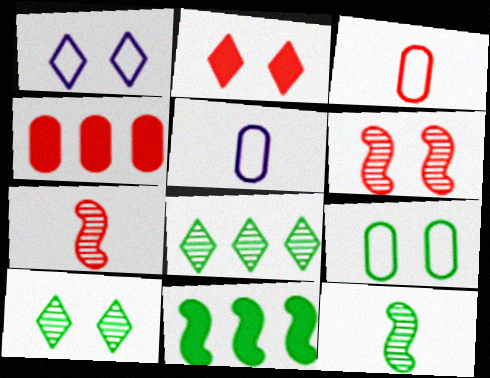[[1, 2, 10], 
[1, 4, 12]]